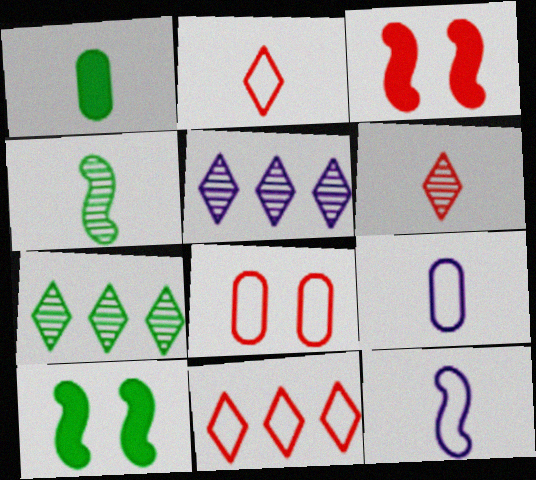[[1, 6, 12], 
[3, 7, 9]]